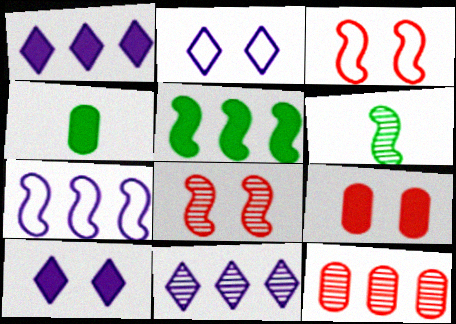[[3, 4, 11]]